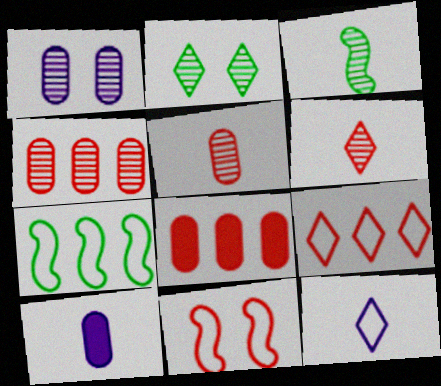[[6, 8, 11]]